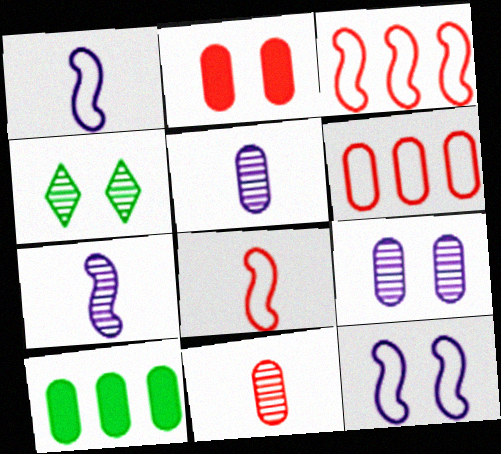[[2, 4, 12], 
[2, 6, 11]]